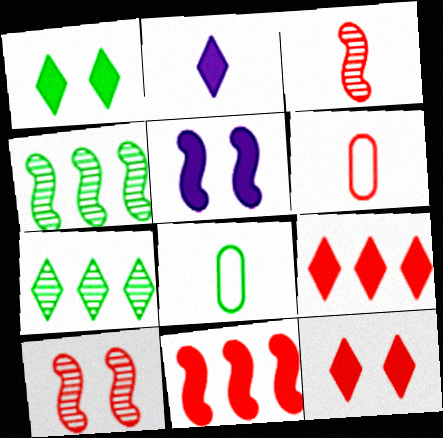[[1, 2, 9], 
[1, 4, 8], 
[2, 3, 8], 
[5, 6, 7], 
[6, 9, 10]]